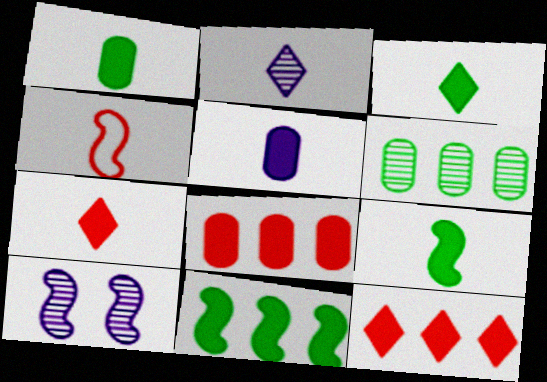[[1, 2, 4], 
[1, 3, 9], 
[4, 10, 11], 
[5, 7, 9]]